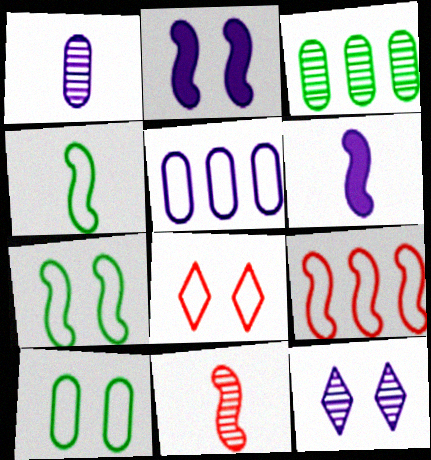[[3, 6, 8], 
[3, 11, 12], 
[4, 5, 8], 
[4, 6, 11], 
[5, 6, 12]]